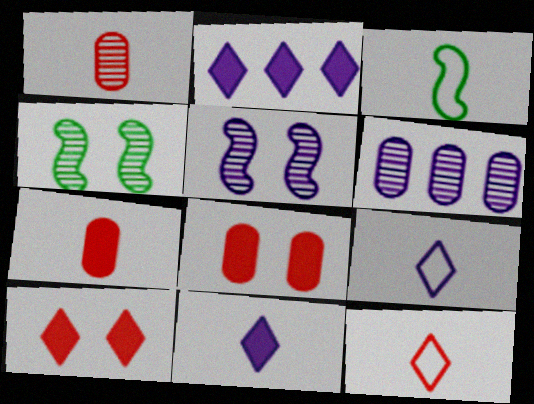[[1, 3, 11], 
[3, 6, 10]]